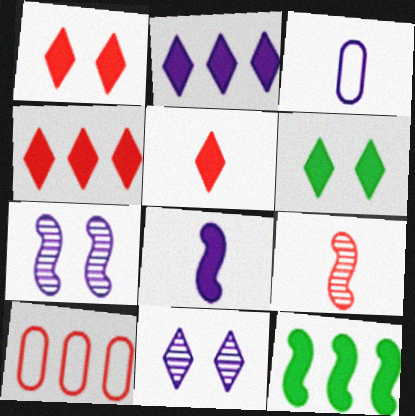[[1, 4, 5], 
[1, 9, 10], 
[2, 3, 7], 
[2, 5, 6]]